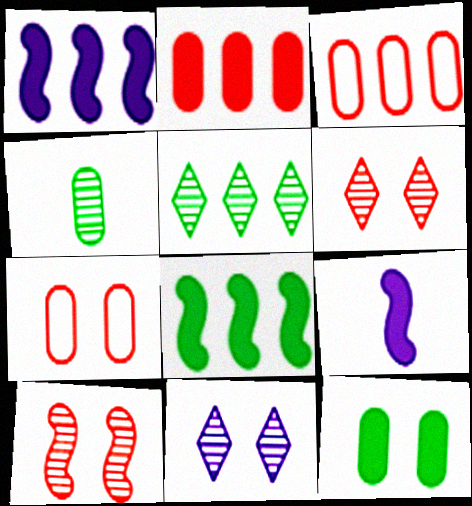[[1, 3, 5], 
[5, 7, 9]]